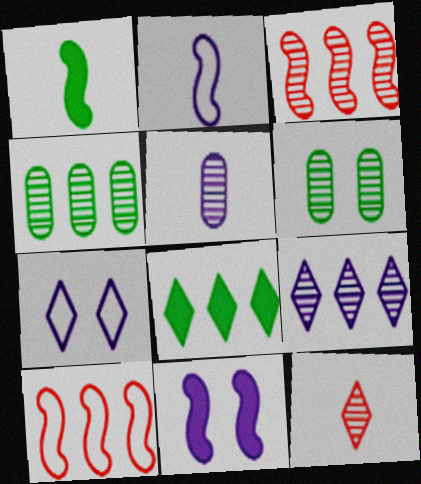[[3, 4, 9], 
[7, 8, 12]]